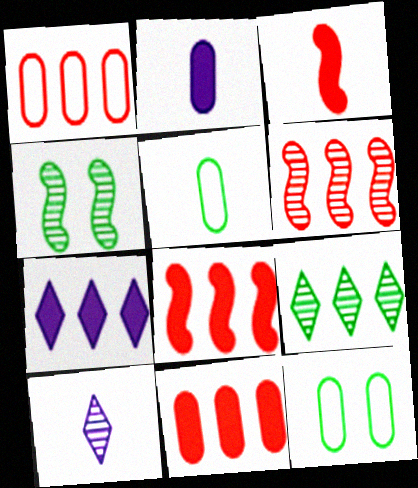[[3, 5, 10], 
[8, 10, 12]]